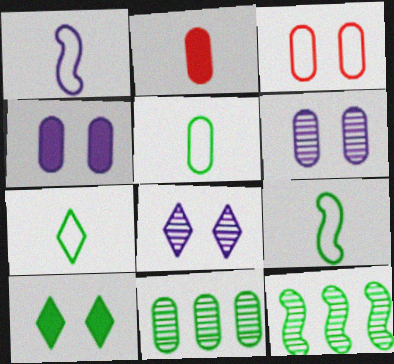[[5, 7, 9], 
[5, 10, 12], 
[9, 10, 11]]